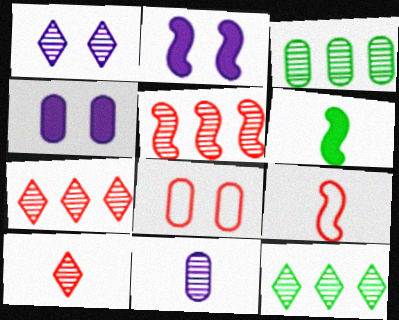[[1, 10, 12], 
[4, 9, 12]]